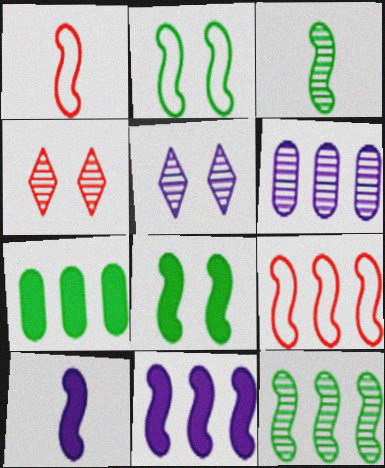[[1, 3, 10], 
[1, 5, 7], 
[3, 4, 6], 
[9, 11, 12]]